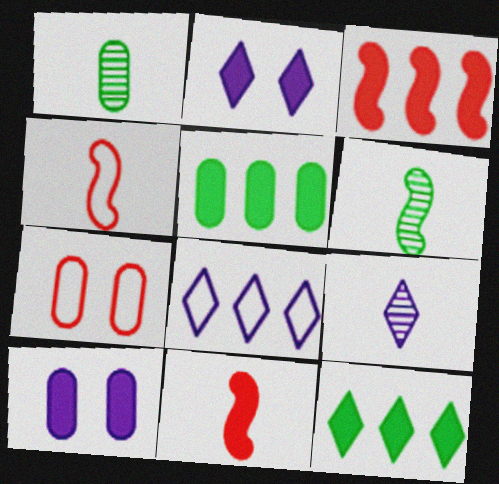[[2, 5, 11], 
[2, 8, 9], 
[10, 11, 12]]